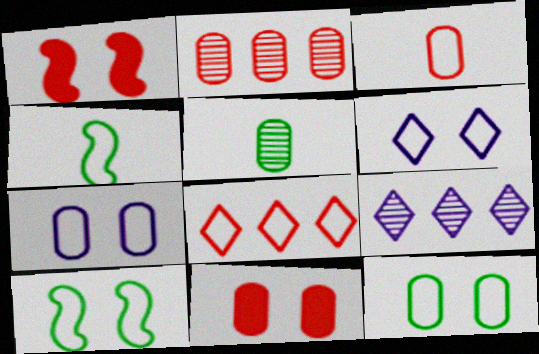[[2, 3, 11], 
[4, 7, 8], 
[4, 9, 11]]